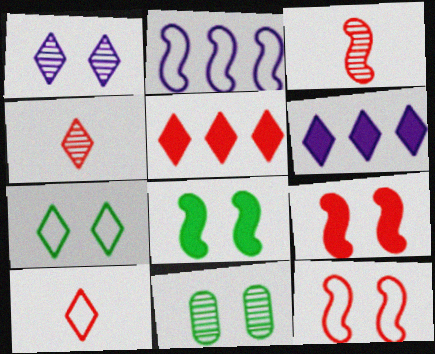[[2, 3, 8], 
[4, 6, 7], 
[7, 8, 11]]